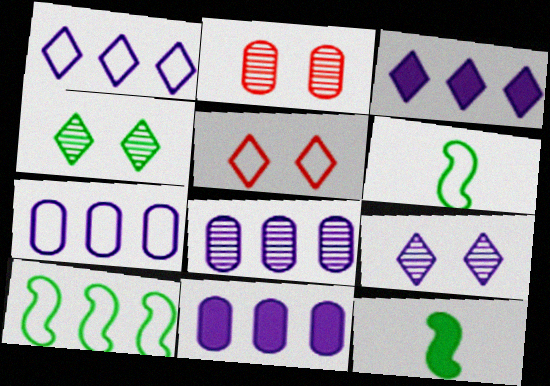[[1, 2, 12], 
[2, 3, 6], 
[5, 6, 7], 
[5, 8, 12], 
[7, 8, 11]]